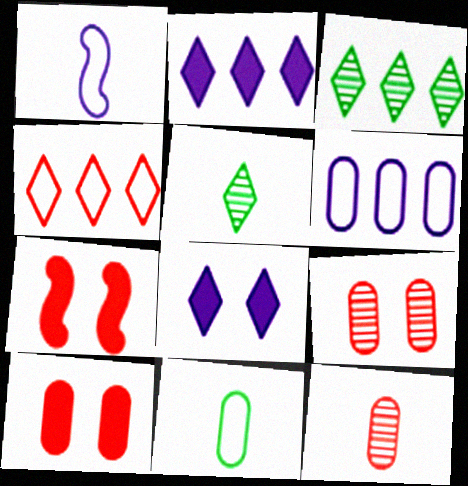[[1, 3, 10], 
[2, 3, 4], 
[4, 5, 8], 
[4, 7, 12], 
[5, 6, 7]]